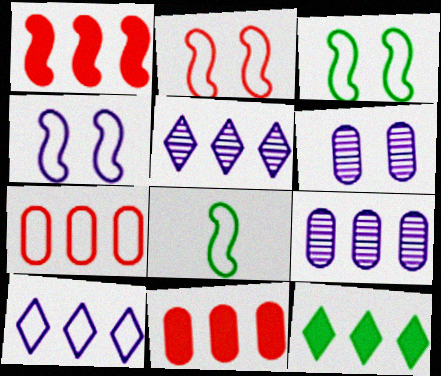[[2, 3, 4]]